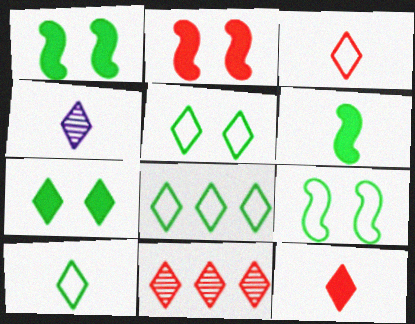[[4, 10, 12], 
[5, 8, 10]]